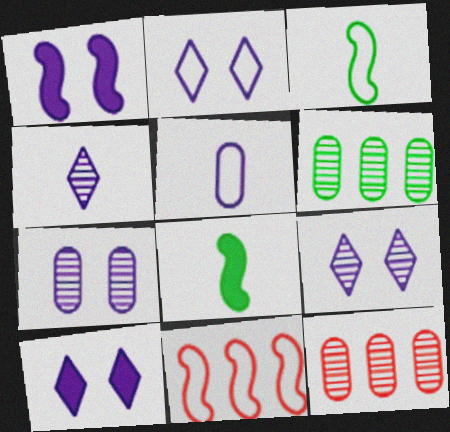[[1, 2, 7], 
[2, 8, 12], 
[2, 9, 10], 
[3, 10, 12]]